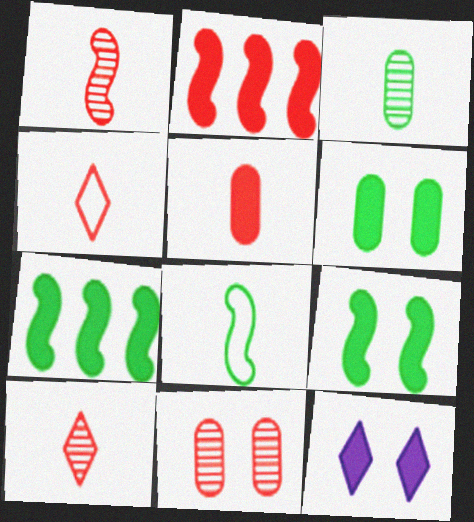[[1, 4, 5], 
[2, 4, 11], 
[5, 7, 12]]